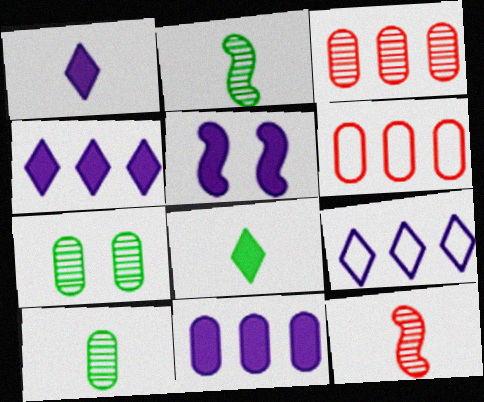[[1, 5, 11]]